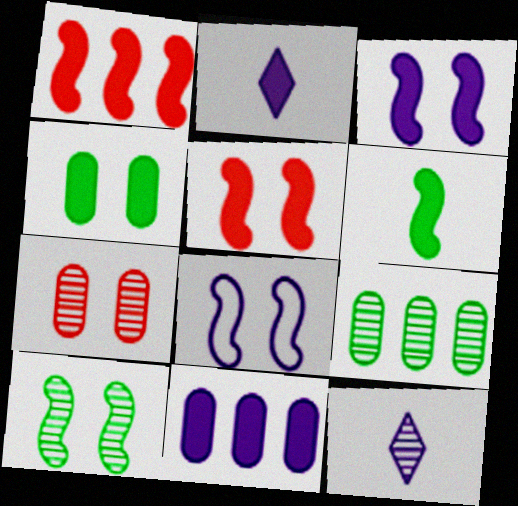[[1, 2, 4], 
[1, 3, 6], 
[2, 3, 11], 
[5, 8, 10], 
[8, 11, 12]]